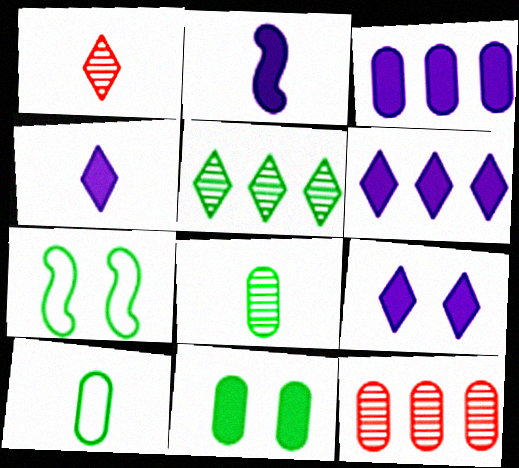[[1, 2, 10], 
[1, 3, 7], 
[2, 3, 9], 
[4, 6, 9], 
[4, 7, 12]]